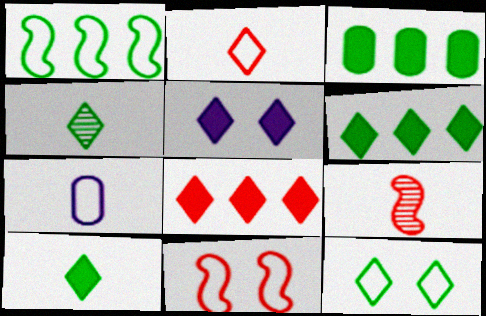[[4, 6, 12], 
[5, 8, 10], 
[7, 9, 10]]